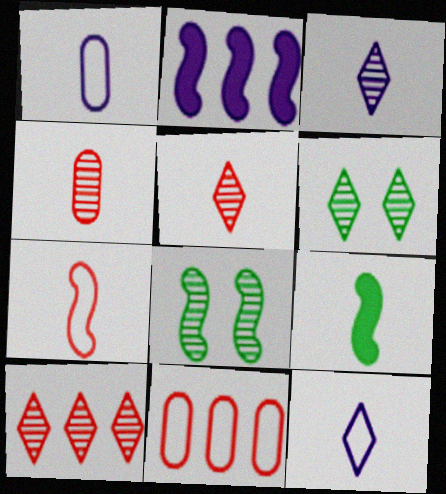[[1, 5, 9], 
[2, 7, 8], 
[3, 6, 10], 
[4, 9, 12]]